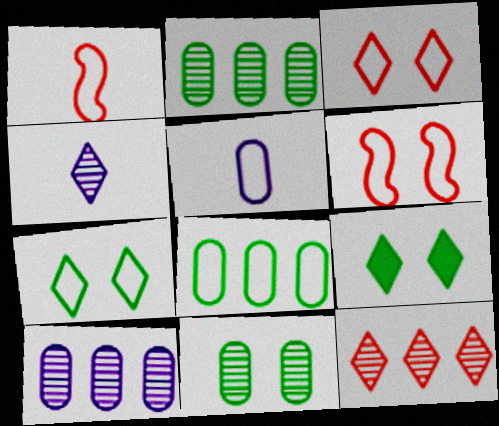[[1, 9, 10]]